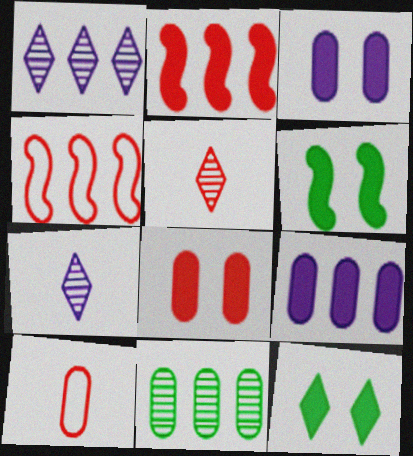[[1, 6, 10], 
[3, 10, 11], 
[4, 5, 8]]